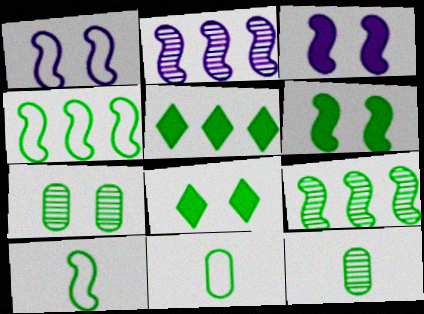[[4, 8, 12], 
[5, 7, 10], 
[6, 9, 10], 
[8, 9, 11]]